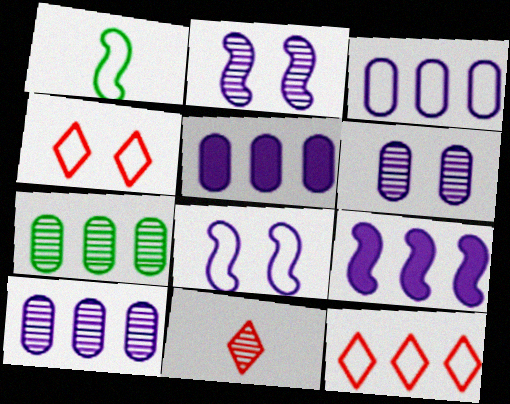[[1, 3, 4], 
[2, 7, 11], 
[3, 5, 10], 
[7, 9, 12]]